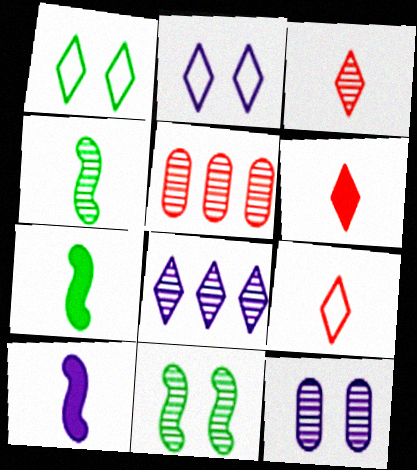[[1, 5, 10], 
[1, 6, 8], 
[2, 5, 7], 
[3, 6, 9]]